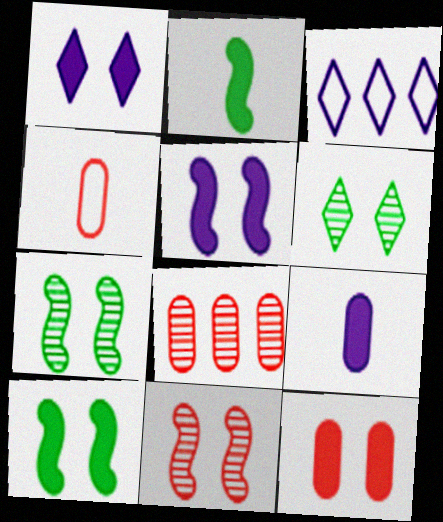[[1, 10, 12], 
[4, 8, 12]]